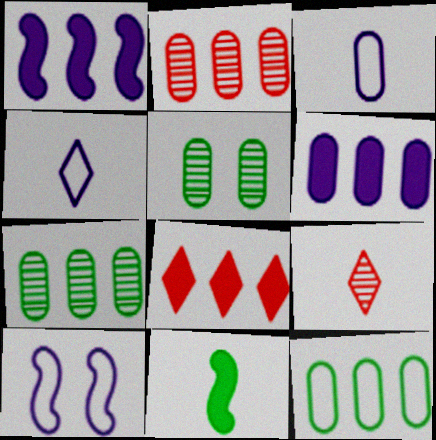[[2, 6, 12], 
[3, 9, 11]]